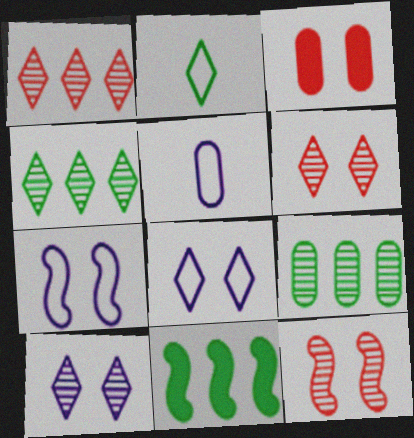[[3, 5, 9], 
[5, 6, 11]]